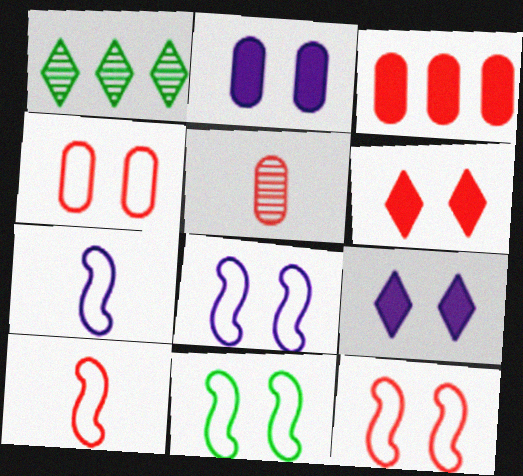[[1, 2, 10], 
[3, 4, 5], 
[8, 11, 12]]